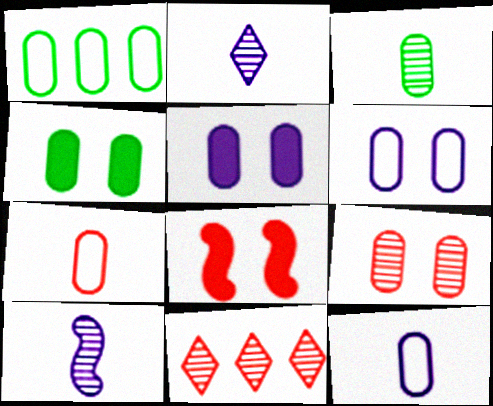[[1, 2, 8], 
[1, 3, 4], 
[1, 6, 7], 
[4, 6, 9], 
[7, 8, 11]]